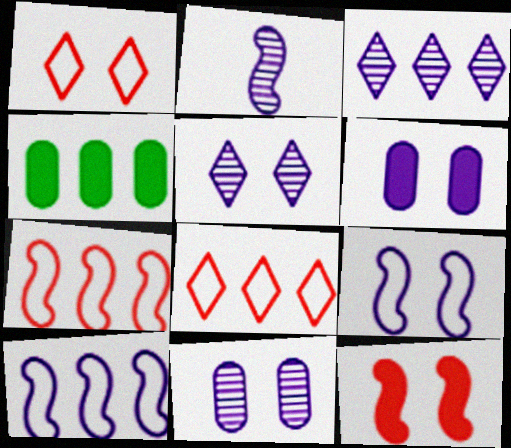[[1, 2, 4], 
[2, 3, 11], 
[3, 4, 7], 
[5, 6, 9]]